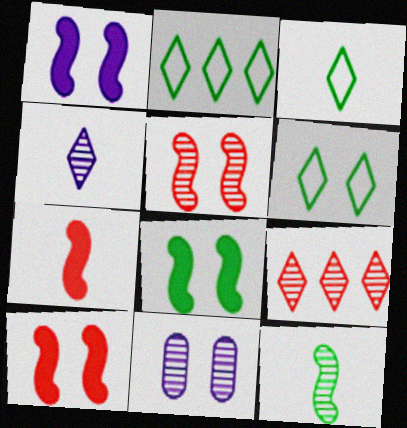[[1, 8, 10], 
[2, 3, 6], 
[2, 7, 11], 
[6, 10, 11], 
[9, 11, 12]]